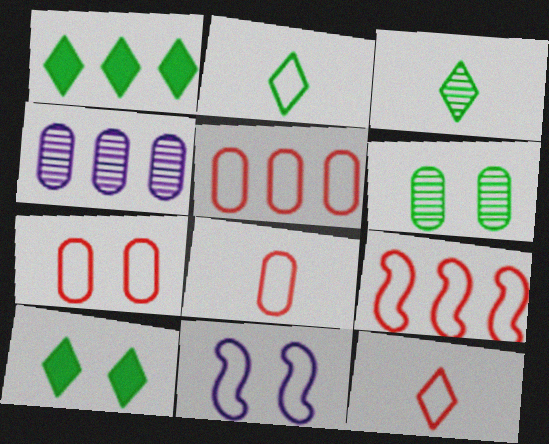[[1, 4, 9], 
[2, 5, 11], 
[5, 7, 8], 
[7, 9, 12]]